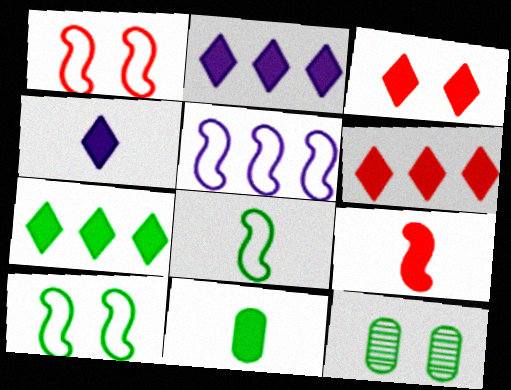[[1, 5, 8], 
[2, 6, 7], 
[3, 4, 7], 
[4, 9, 11], 
[7, 8, 12]]